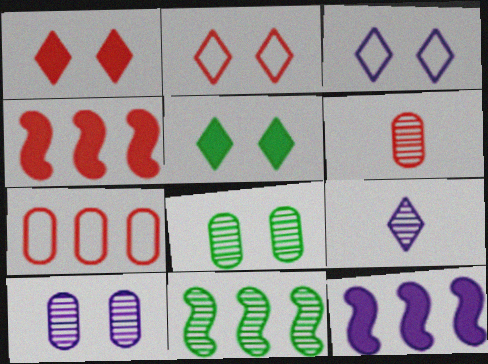[[2, 4, 6]]